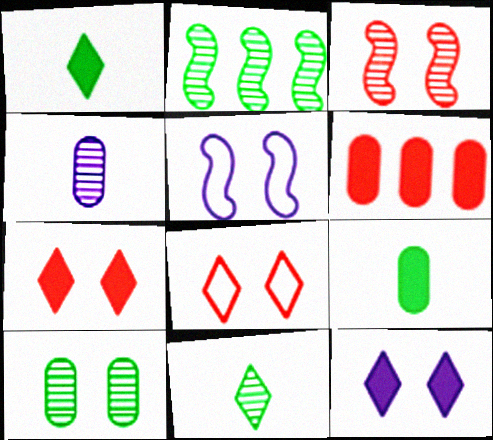[[2, 10, 11], 
[5, 6, 11], 
[5, 7, 10]]